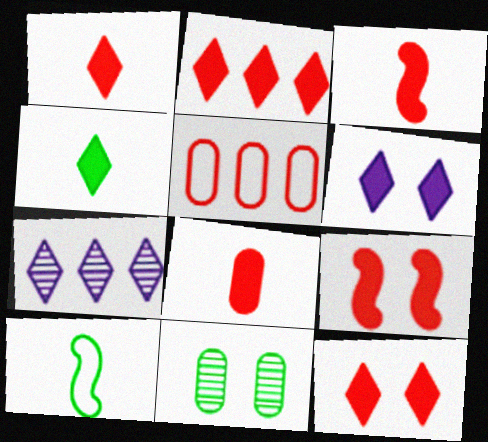[[1, 2, 12], 
[1, 3, 8], 
[2, 4, 6], 
[2, 8, 9]]